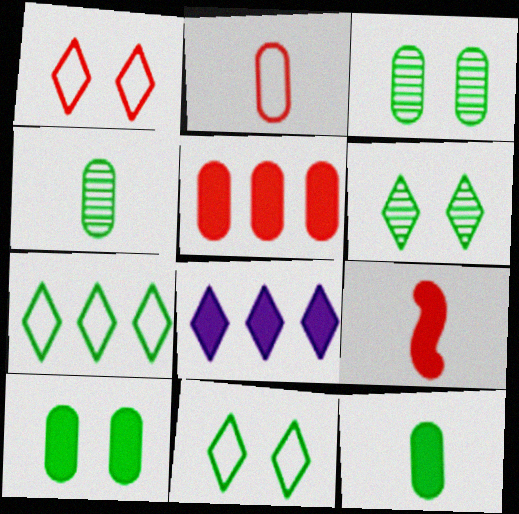[[8, 9, 10]]